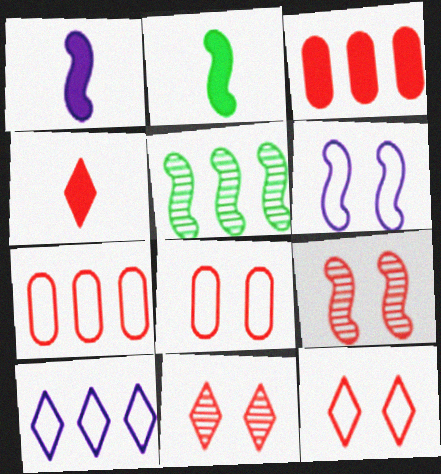[[3, 5, 10], 
[4, 7, 9]]